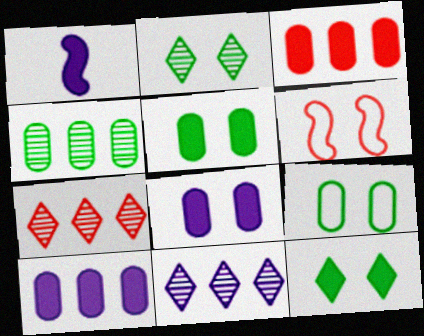[[1, 3, 12], 
[1, 7, 9], 
[2, 6, 8]]